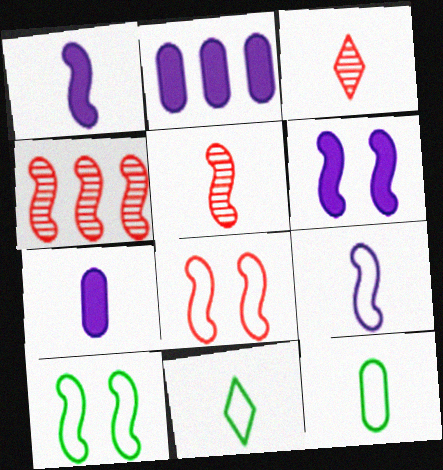[[1, 3, 12], 
[1, 4, 10], 
[2, 3, 10], 
[5, 7, 11]]